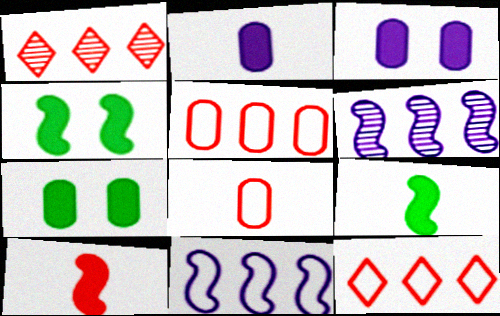[]